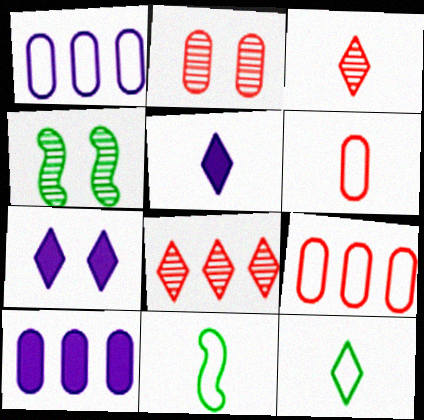[[3, 5, 12], 
[4, 5, 9], 
[7, 8, 12]]